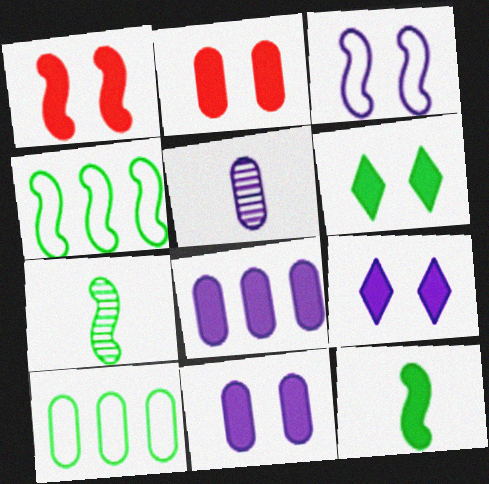[[1, 6, 11], 
[2, 5, 10], 
[6, 7, 10]]